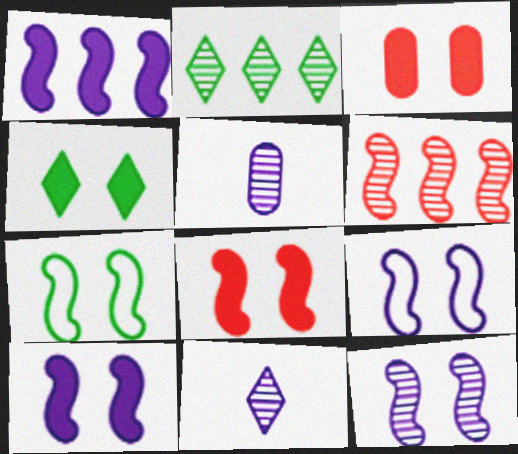[[3, 4, 10], 
[7, 8, 12], 
[9, 10, 12]]